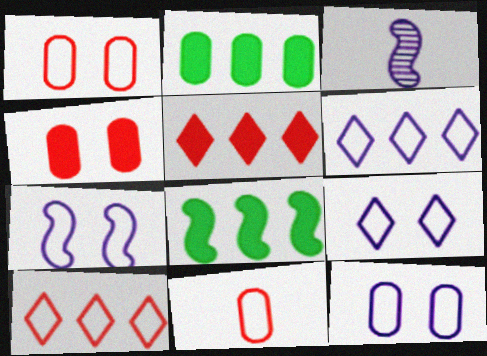[[7, 9, 12]]